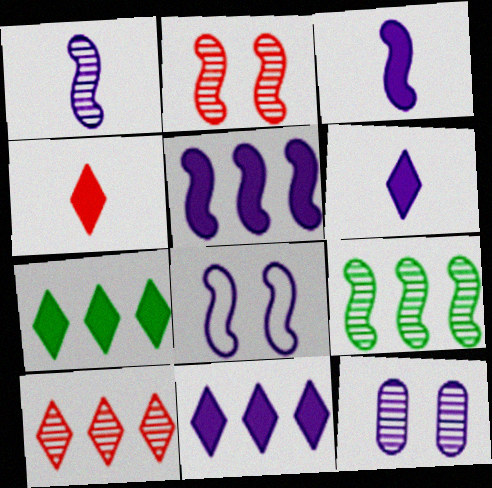[[1, 2, 9], 
[1, 5, 8]]